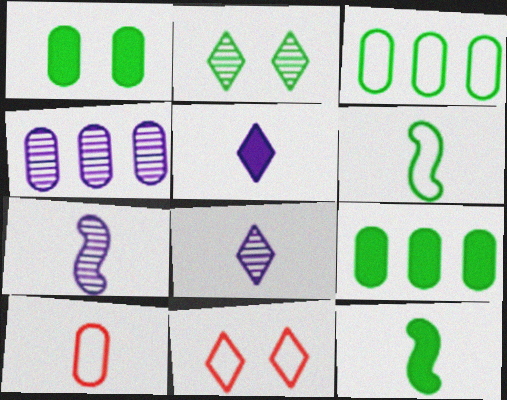[[1, 4, 10], 
[2, 3, 12], 
[2, 6, 9], 
[4, 11, 12], 
[7, 9, 11], 
[8, 10, 12]]